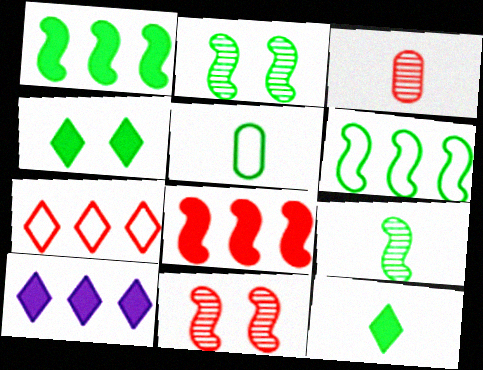[[5, 9, 12], 
[5, 10, 11]]